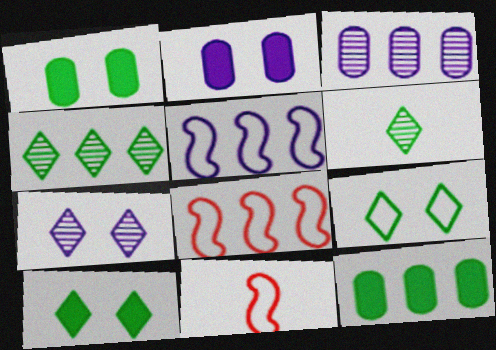[[2, 4, 11], 
[2, 6, 8], 
[3, 10, 11], 
[7, 11, 12]]